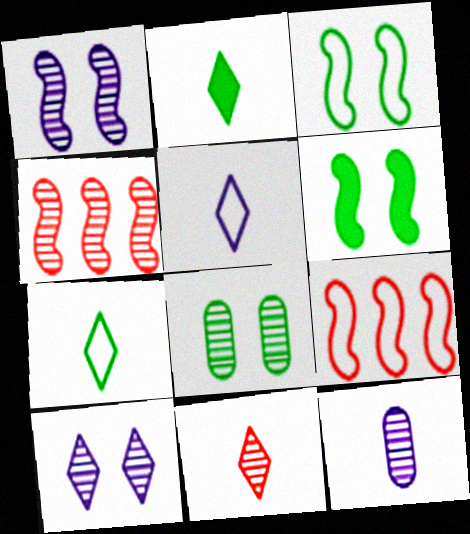[[2, 5, 11]]